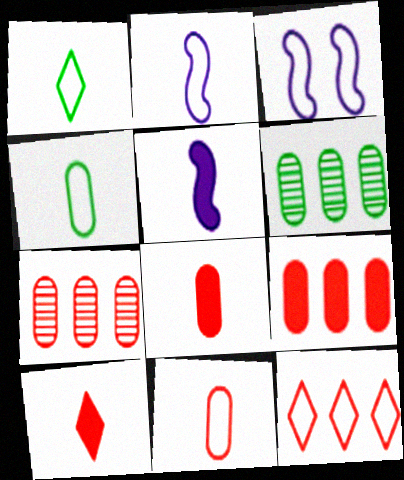[[1, 2, 11], 
[3, 4, 12], 
[3, 6, 10]]